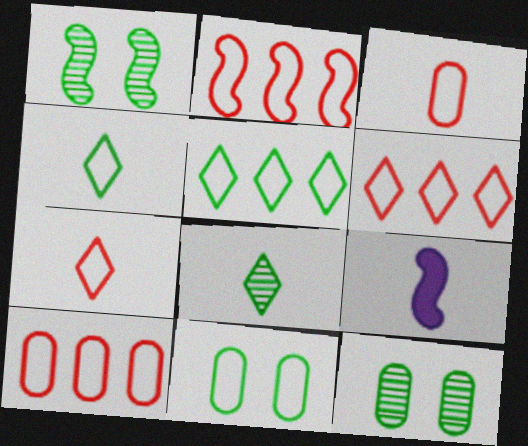[[1, 2, 9], 
[2, 6, 10], 
[3, 8, 9], 
[6, 9, 12]]